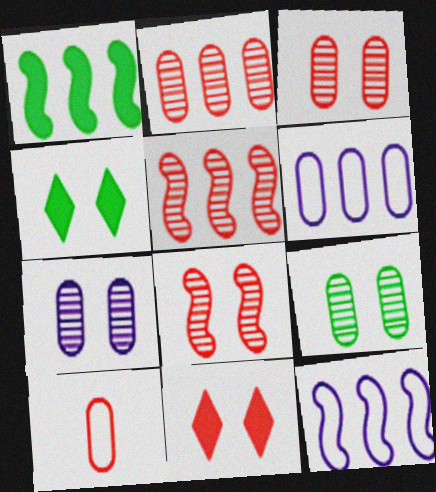[[1, 5, 12], 
[3, 7, 9], 
[5, 10, 11]]